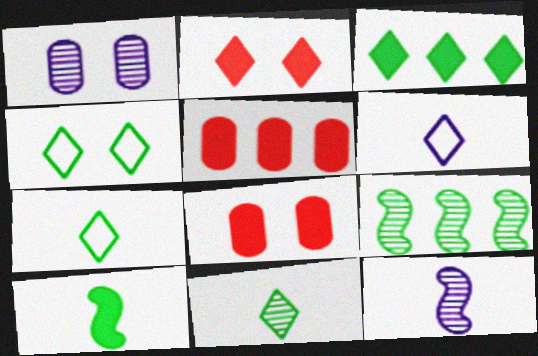[[3, 4, 11], 
[4, 5, 12], 
[6, 8, 9]]